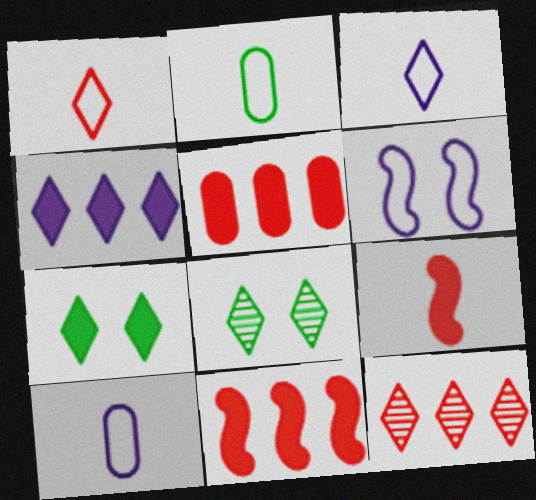[[1, 4, 8], 
[3, 7, 12], 
[8, 10, 11]]